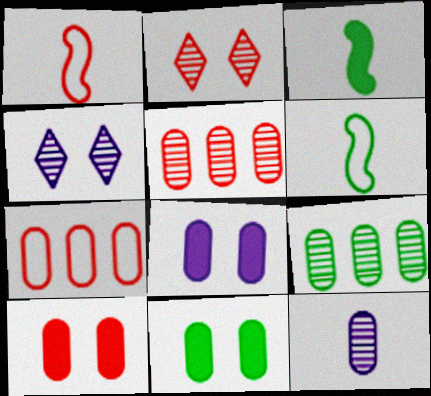[[3, 4, 7], 
[7, 11, 12], 
[8, 10, 11]]